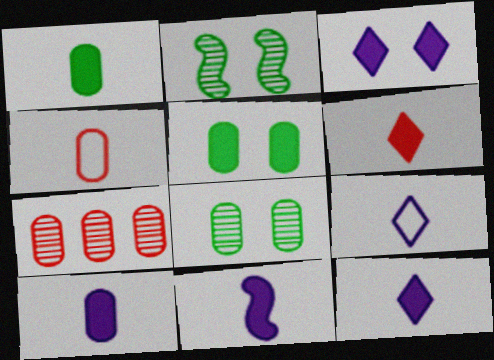[[1, 6, 11], 
[10, 11, 12]]